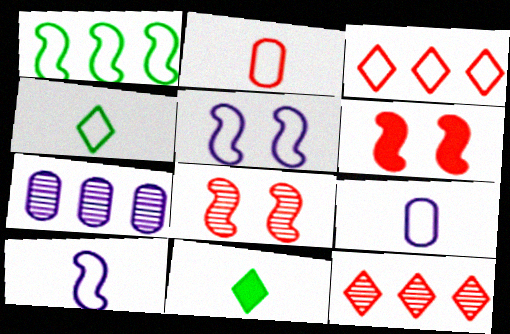[[2, 4, 10], 
[2, 6, 12], 
[4, 6, 7]]